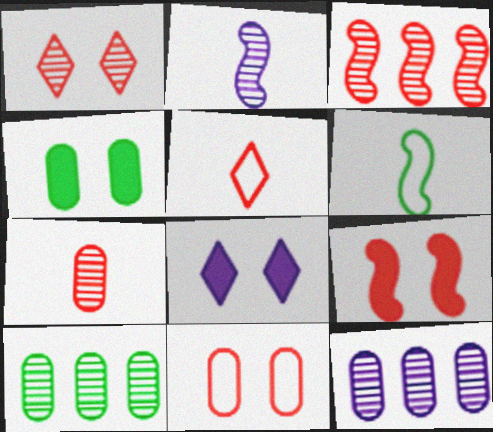[[1, 2, 10], 
[1, 3, 7], 
[1, 9, 11], 
[4, 8, 9]]